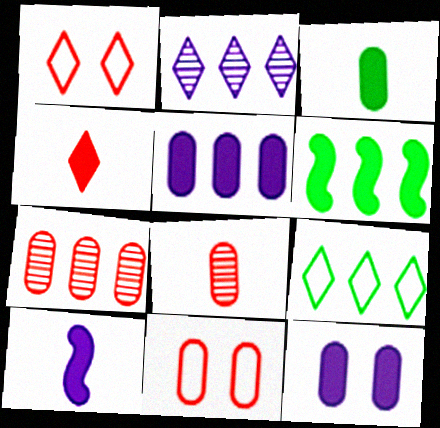[[3, 4, 10], 
[4, 6, 12]]